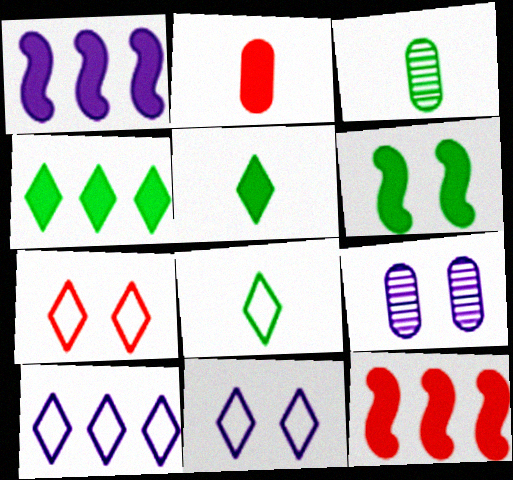[[1, 3, 7], 
[3, 11, 12], 
[6, 7, 9], 
[7, 8, 10], 
[8, 9, 12]]